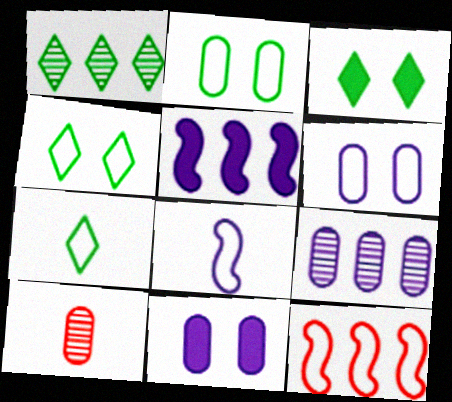[[1, 3, 7], 
[4, 5, 10], 
[6, 7, 12]]